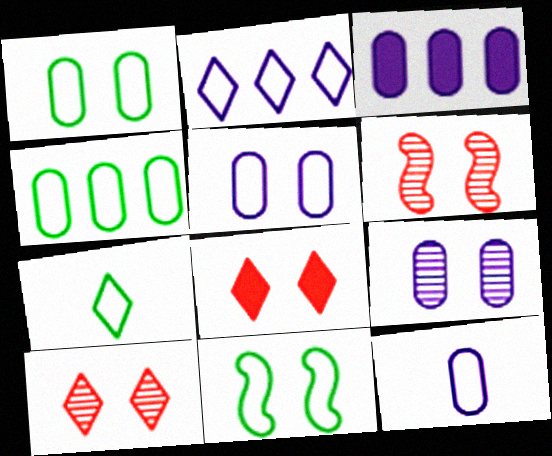[[3, 6, 7], 
[3, 9, 12], 
[4, 7, 11], 
[8, 9, 11]]